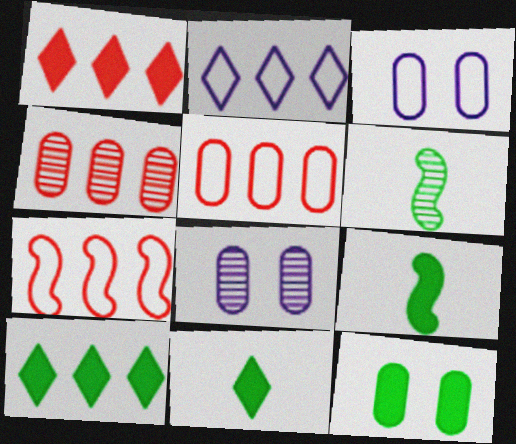[[1, 3, 6], 
[1, 4, 7], 
[7, 8, 11], 
[9, 10, 12]]